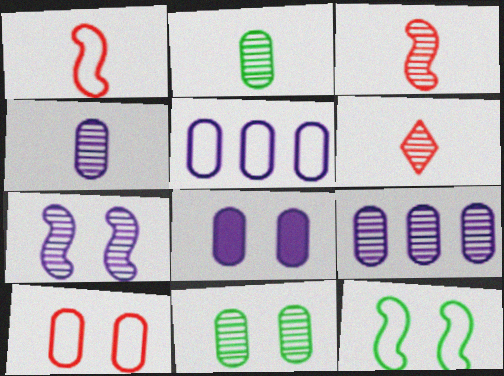[[4, 5, 8], 
[8, 10, 11]]